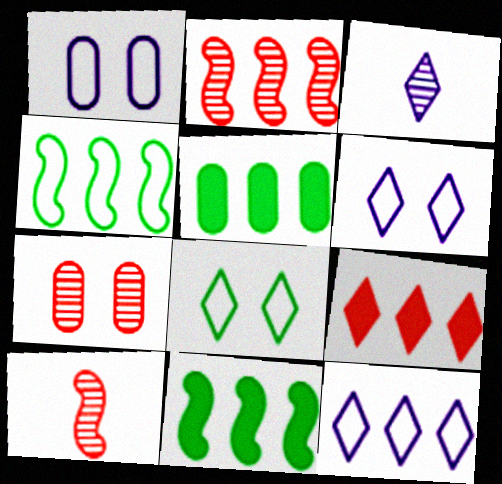[[2, 5, 12], 
[3, 8, 9], 
[5, 6, 10]]